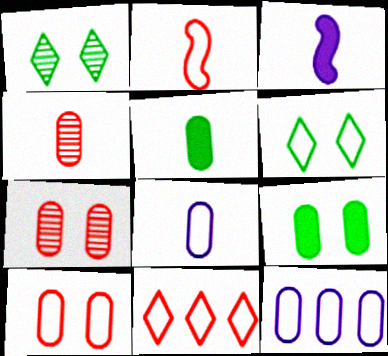[[2, 6, 12], 
[2, 10, 11], 
[4, 5, 8], 
[4, 9, 12], 
[5, 7, 12]]